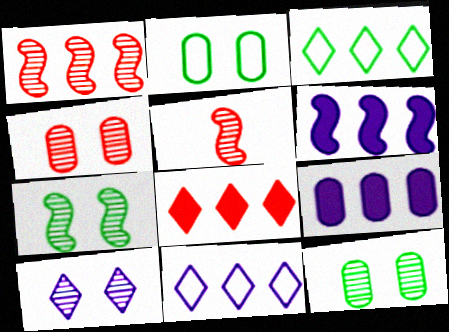[[1, 3, 9], 
[4, 7, 10]]